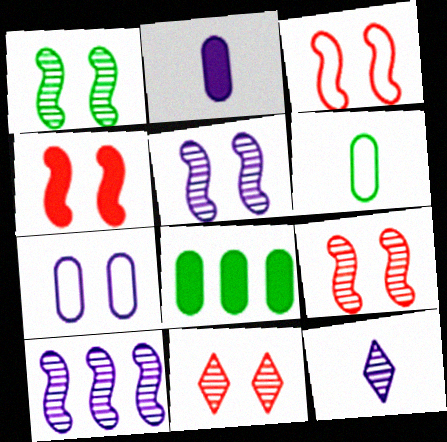[[1, 5, 9], 
[3, 4, 9], 
[3, 8, 12]]